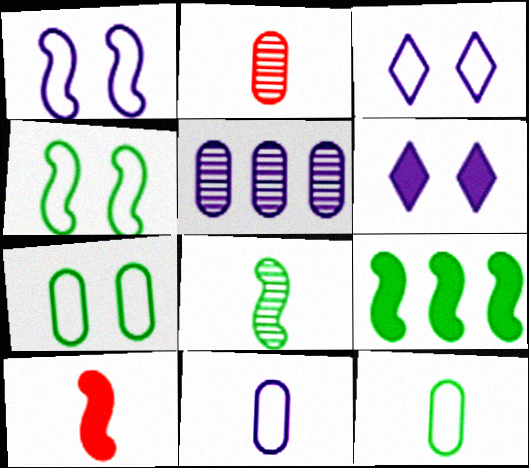[[2, 3, 9], 
[4, 8, 9]]